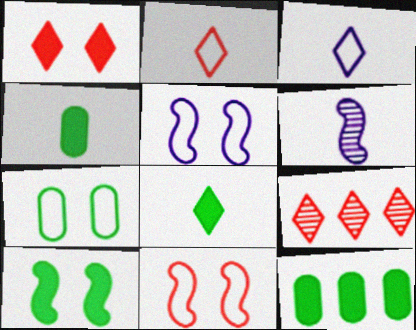[[1, 2, 9], 
[2, 4, 6], 
[4, 5, 9], 
[8, 10, 12]]